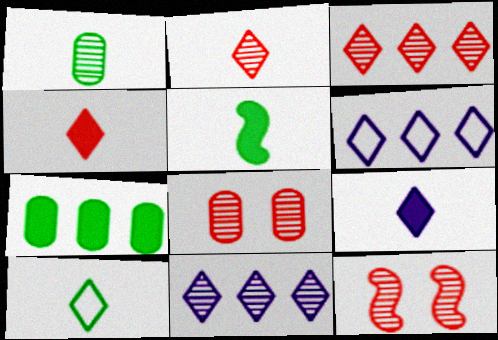[[1, 5, 10], 
[1, 11, 12], 
[2, 9, 10], 
[5, 6, 8]]